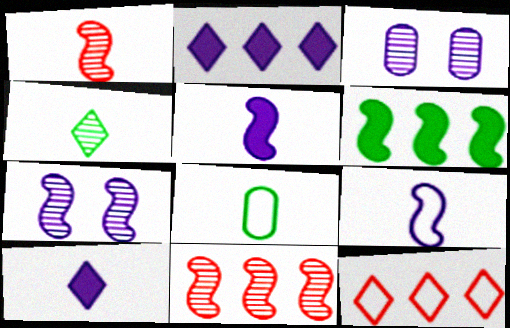[[1, 8, 10], 
[2, 3, 9], 
[3, 4, 11]]